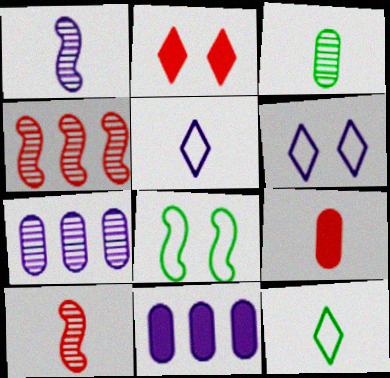[[1, 6, 11], 
[1, 9, 12]]